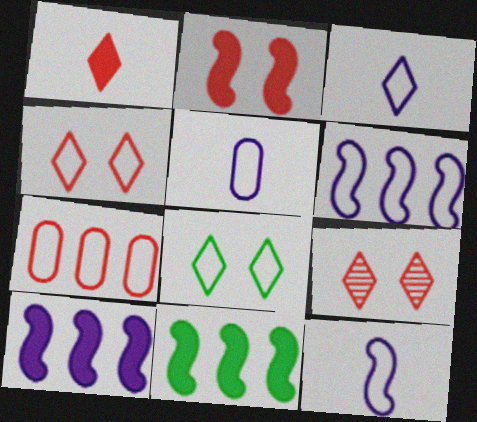[[3, 5, 12], 
[5, 9, 11], 
[7, 8, 12]]